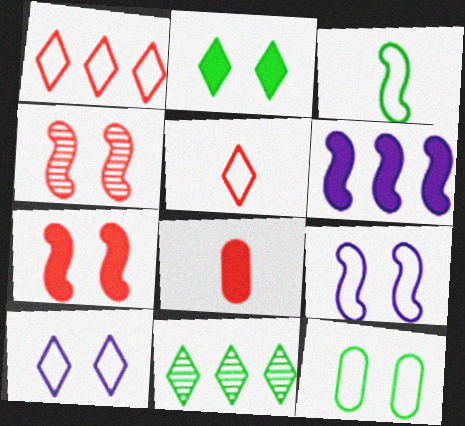[[1, 4, 8], 
[2, 6, 8], 
[3, 4, 6], 
[8, 9, 11]]